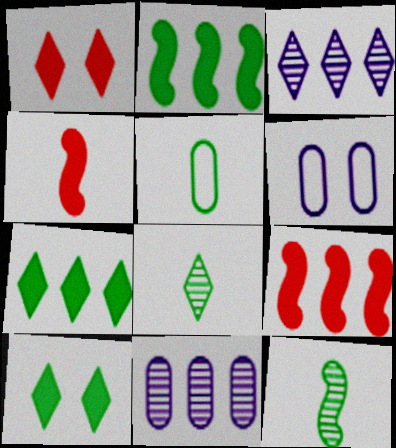[[6, 8, 9]]